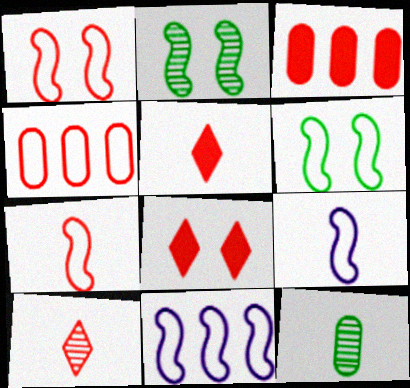[[1, 3, 10], 
[5, 9, 12], 
[6, 7, 11], 
[8, 11, 12]]